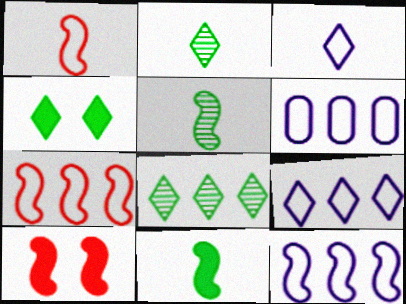[[2, 6, 10], 
[5, 10, 12], 
[6, 9, 12]]